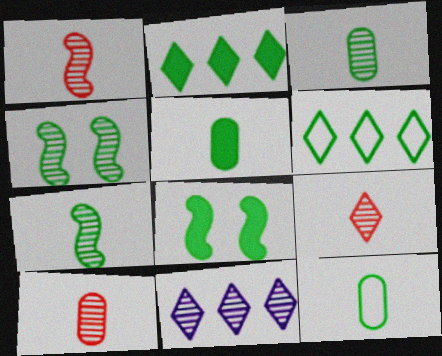[[1, 9, 10], 
[2, 4, 12], 
[2, 5, 8], 
[3, 5, 12], 
[3, 6, 8], 
[4, 5, 6], 
[4, 10, 11]]